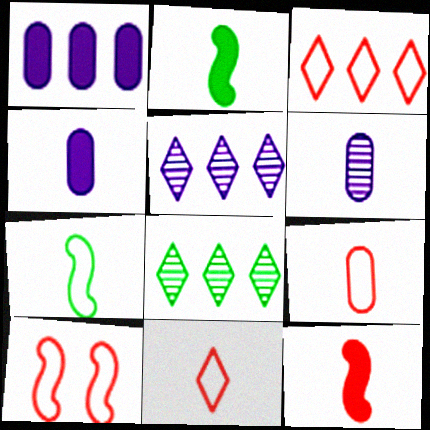[[2, 6, 11], 
[3, 9, 10], 
[4, 8, 10]]